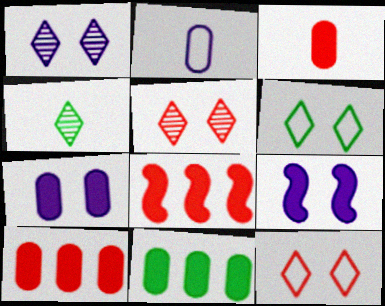[[3, 7, 11]]